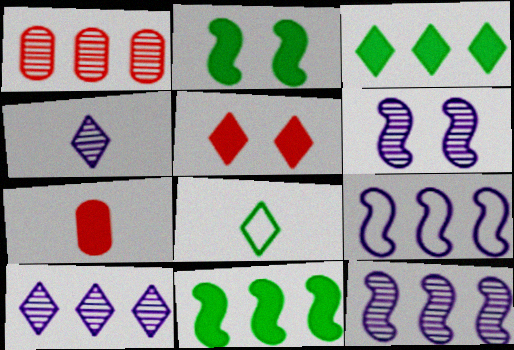[[1, 3, 9], 
[5, 8, 10]]